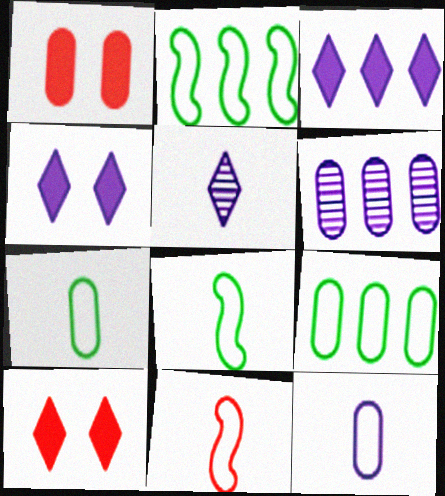[[1, 2, 5], 
[1, 6, 7], 
[6, 8, 10]]